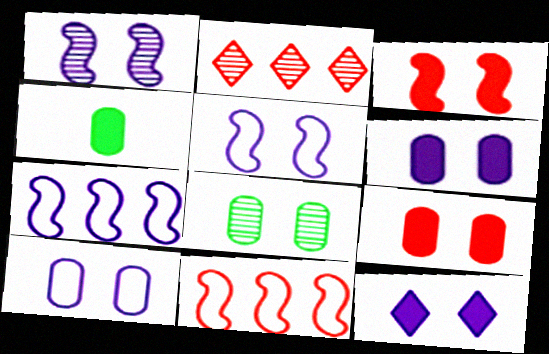[[1, 10, 12], 
[2, 4, 5], 
[8, 9, 10]]